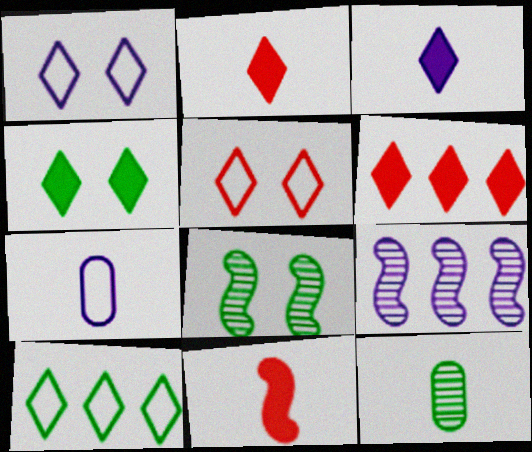[[3, 4, 6], 
[6, 7, 8]]